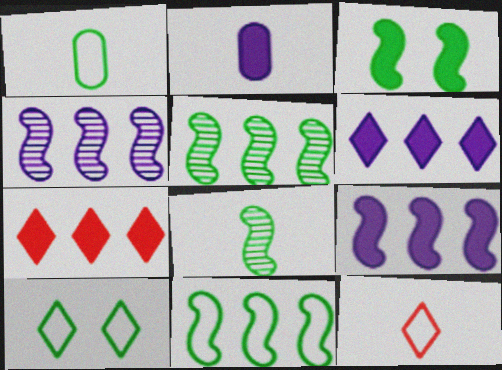[[1, 10, 11], 
[2, 3, 7], 
[2, 8, 12], 
[3, 8, 11]]